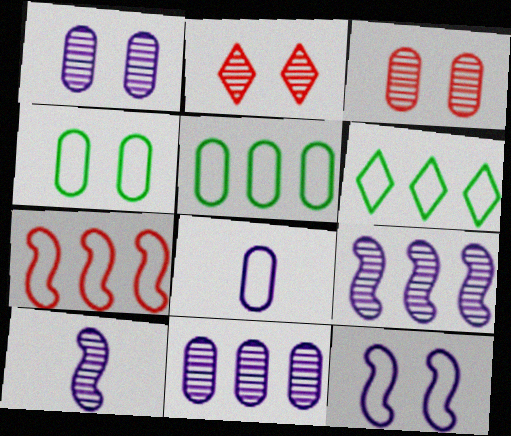[]